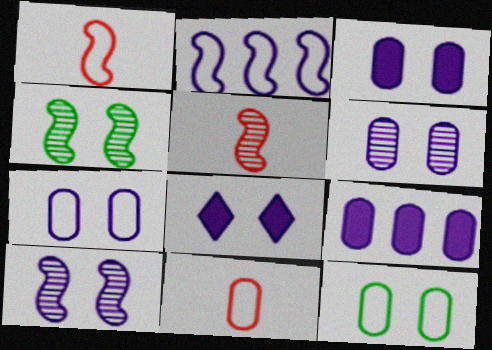[[3, 6, 7], 
[7, 8, 10]]